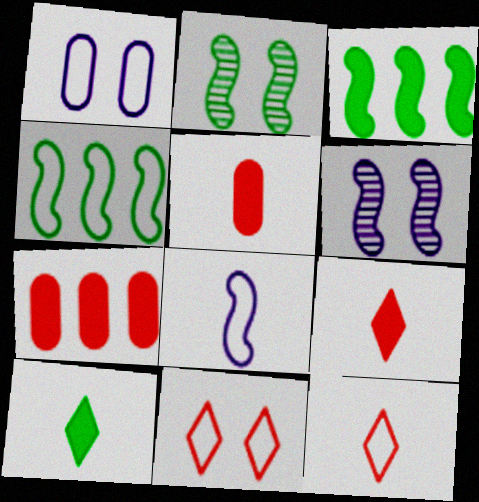[[1, 4, 12]]